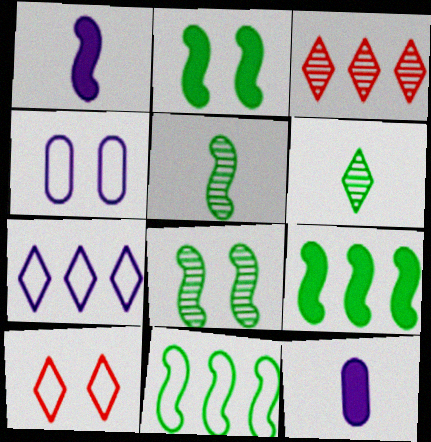[[2, 5, 11]]